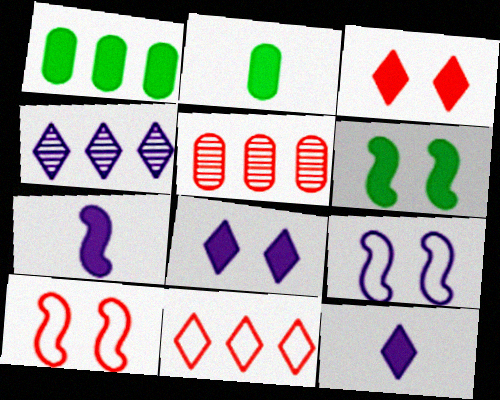[[1, 3, 7], 
[2, 4, 10]]